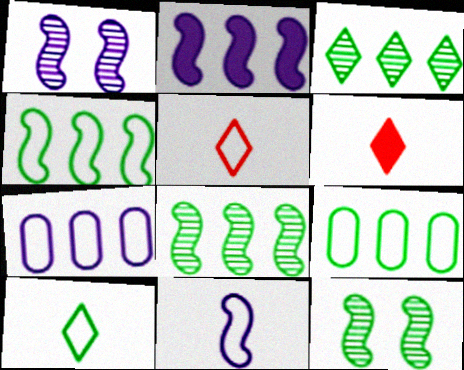[[1, 2, 11], 
[1, 6, 9], 
[6, 7, 12]]